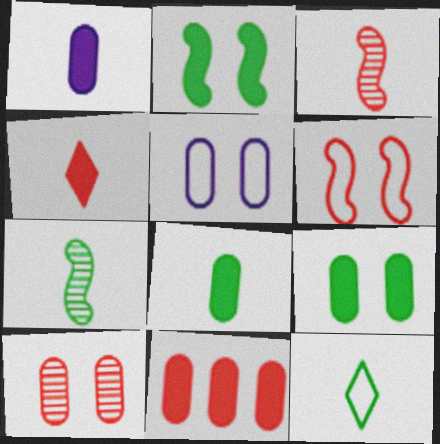[[1, 3, 12], 
[1, 9, 11], 
[5, 9, 10], 
[7, 8, 12]]